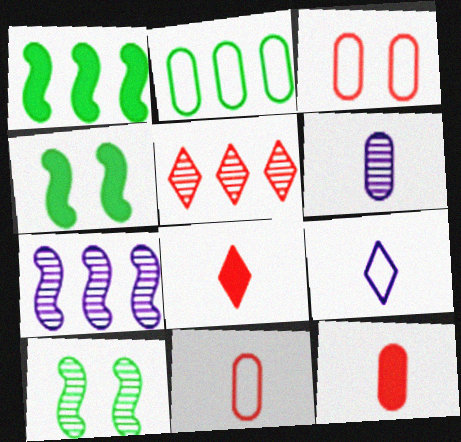[[5, 6, 10]]